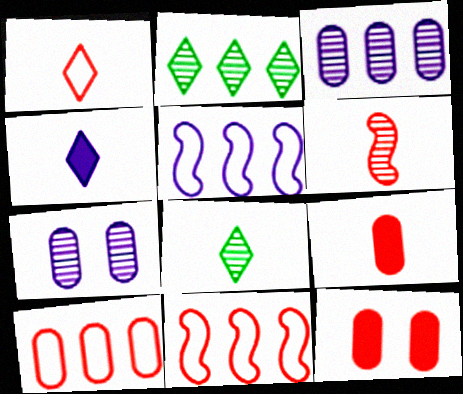[[1, 4, 8], 
[1, 6, 9], 
[2, 6, 7], 
[4, 5, 7], 
[5, 8, 12]]